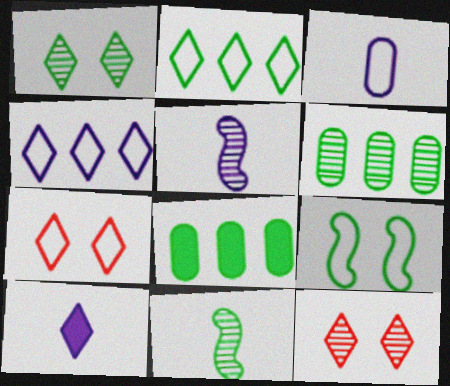[[1, 6, 11], 
[2, 10, 12], 
[3, 5, 10], 
[5, 6, 12], 
[5, 7, 8]]